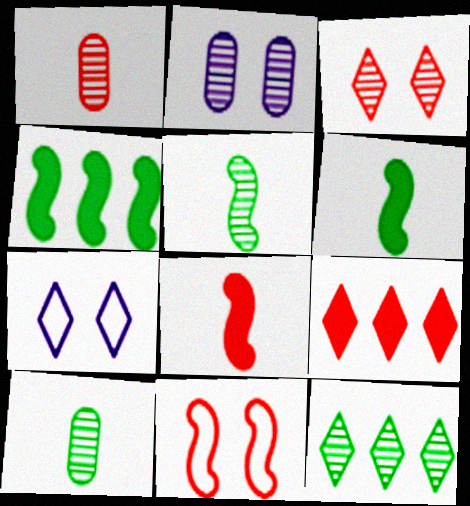[[1, 4, 7], 
[1, 9, 11]]